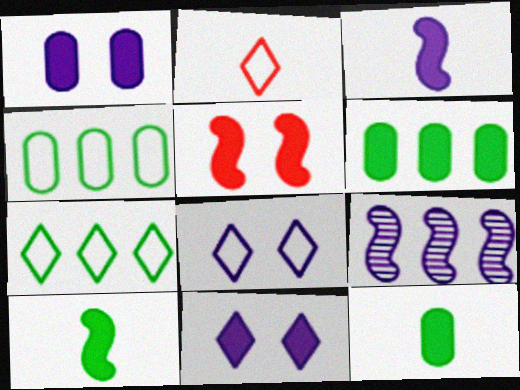[[2, 7, 8]]